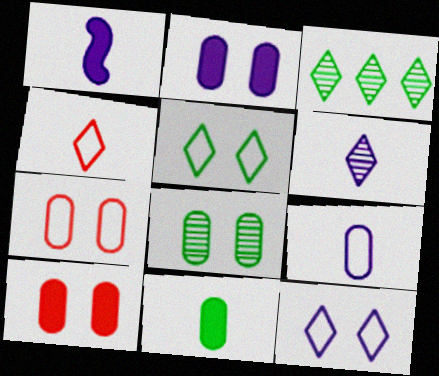[[1, 3, 7], 
[1, 6, 9], 
[2, 7, 8]]